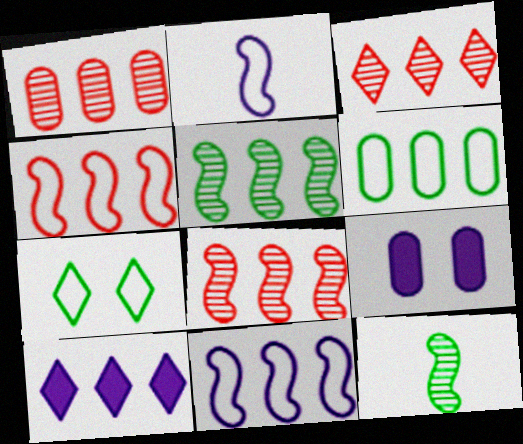[[1, 3, 8], 
[6, 8, 10]]